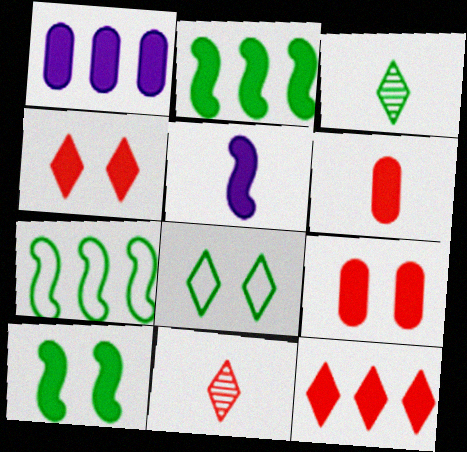[[1, 2, 12]]